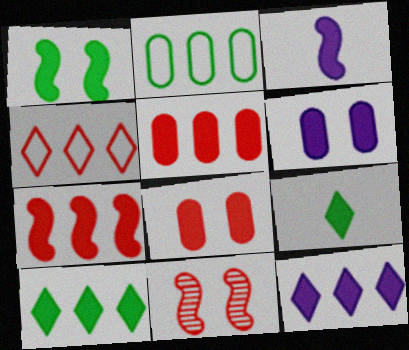[[1, 3, 7], 
[3, 6, 12], 
[3, 8, 10], 
[6, 7, 9]]